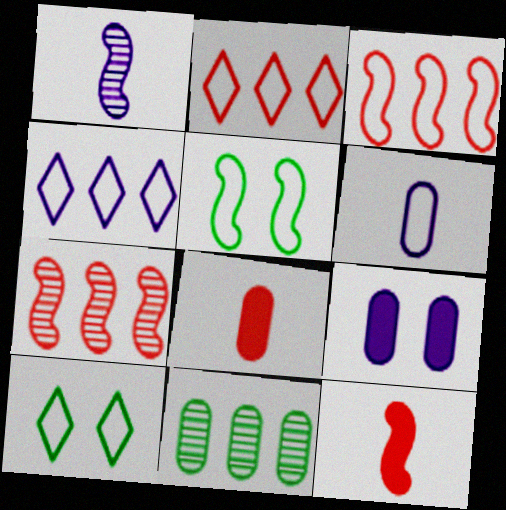[[1, 4, 9], 
[2, 5, 6], 
[3, 6, 10]]